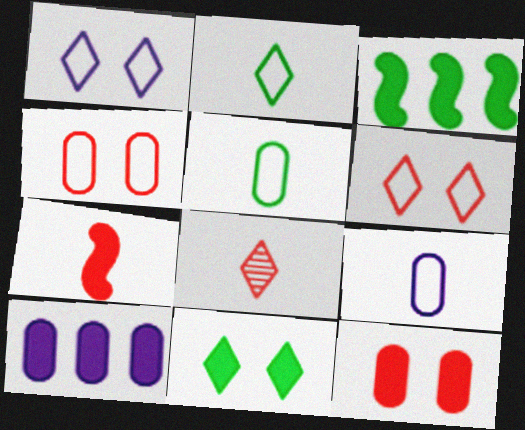[[7, 10, 11]]